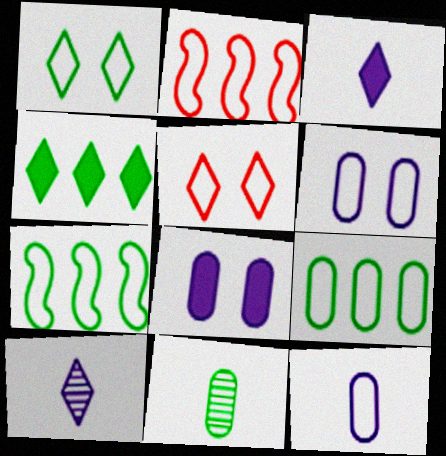[[1, 2, 12], 
[4, 5, 10], 
[5, 7, 12]]